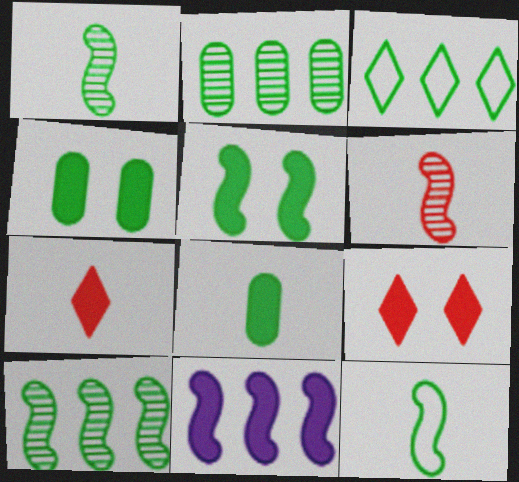[[1, 3, 4], 
[4, 7, 11], 
[5, 10, 12], 
[8, 9, 11]]